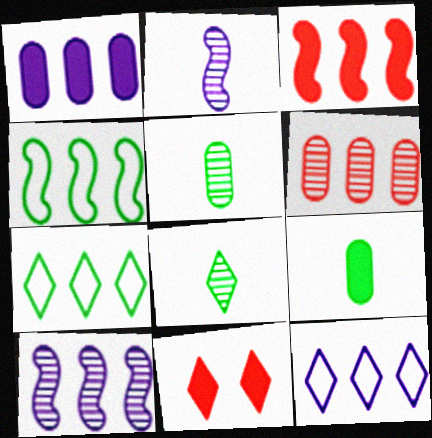[[1, 10, 12], 
[3, 4, 10], 
[8, 11, 12]]